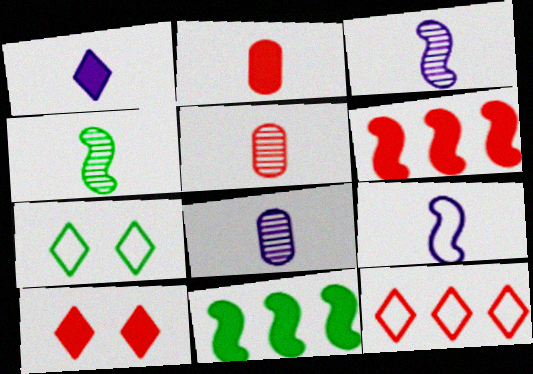[[1, 8, 9], 
[2, 6, 10], 
[6, 7, 8]]